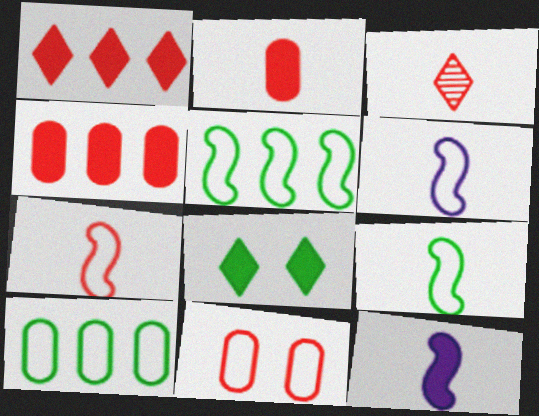[[2, 3, 7], 
[4, 8, 12], 
[6, 7, 9]]